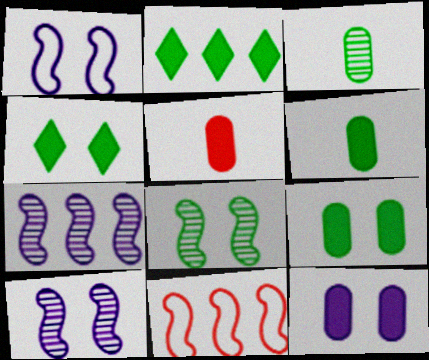[]